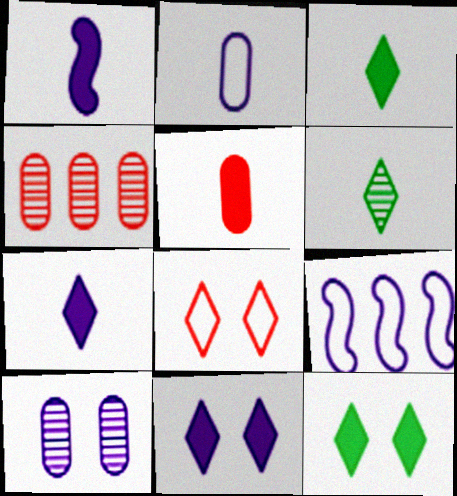[[1, 3, 5], 
[7, 9, 10]]